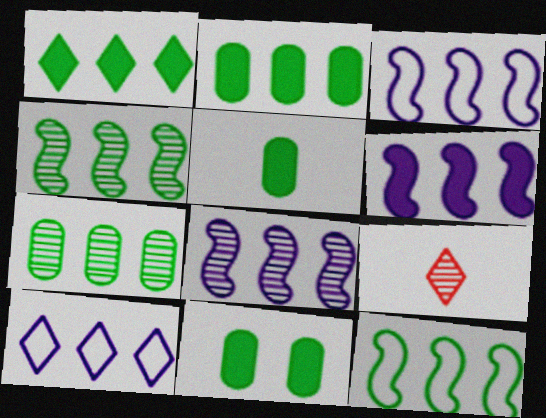[[1, 7, 12], 
[2, 5, 11], 
[3, 6, 8], 
[3, 9, 11]]